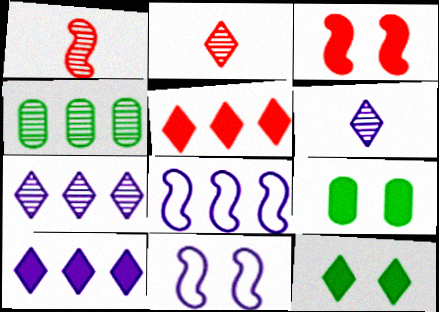[[2, 8, 9], 
[4, 5, 8]]